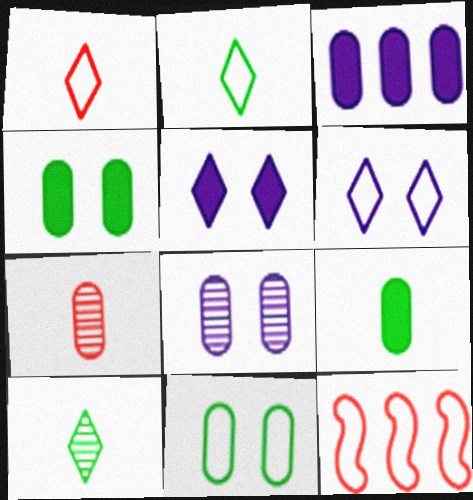[[3, 7, 11]]